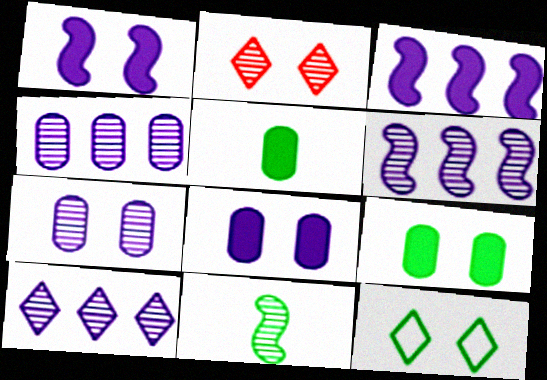[[2, 4, 11], 
[4, 6, 10]]